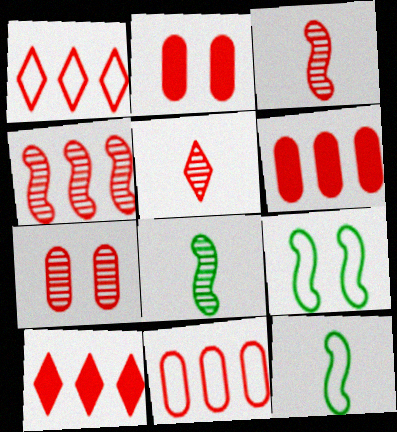[[1, 2, 3], 
[1, 4, 6], 
[4, 5, 7], 
[4, 10, 11]]